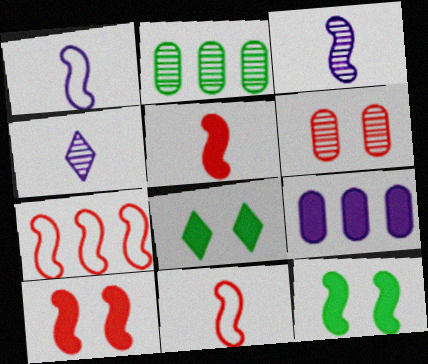[[3, 7, 12], 
[5, 8, 9]]